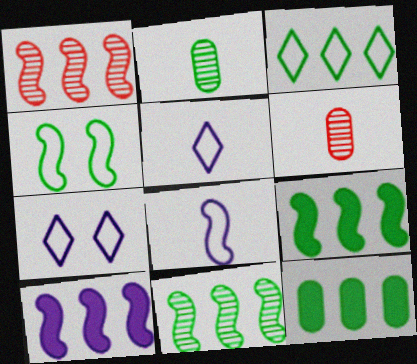[[3, 11, 12], 
[6, 7, 9]]